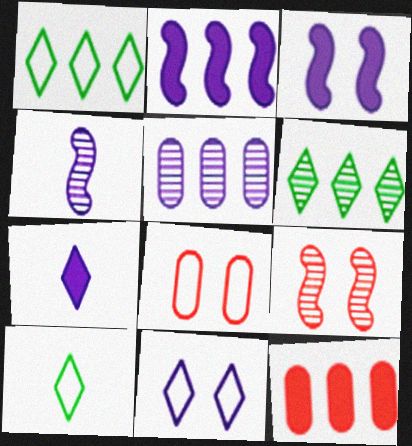[]